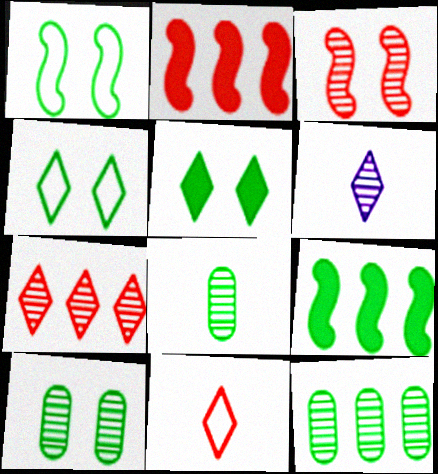[[1, 5, 10], 
[3, 6, 12], 
[4, 8, 9], 
[8, 10, 12]]